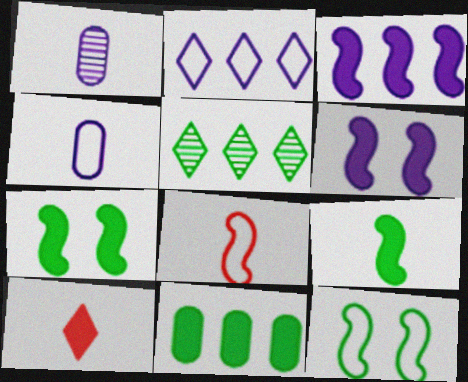[[1, 2, 6], 
[6, 10, 11]]